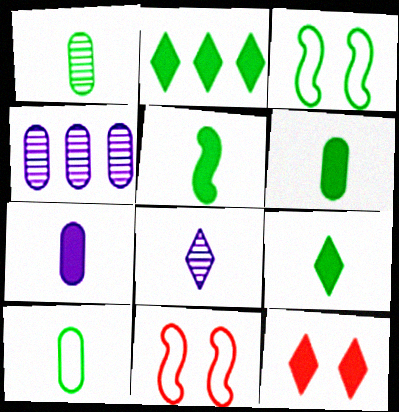[[1, 2, 3], 
[1, 6, 10], 
[4, 9, 11], 
[5, 6, 9]]